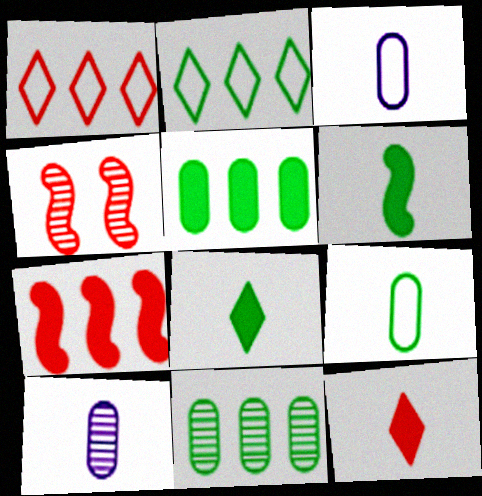[]